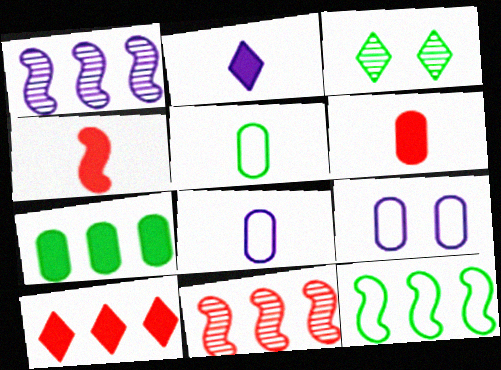[[1, 2, 9]]